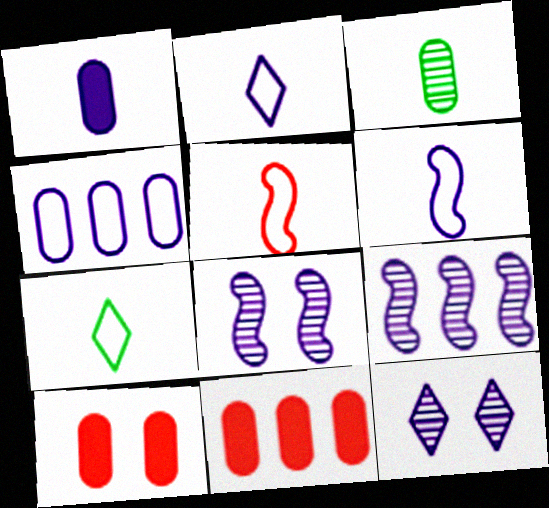[[3, 4, 10], 
[7, 8, 11], 
[7, 9, 10]]